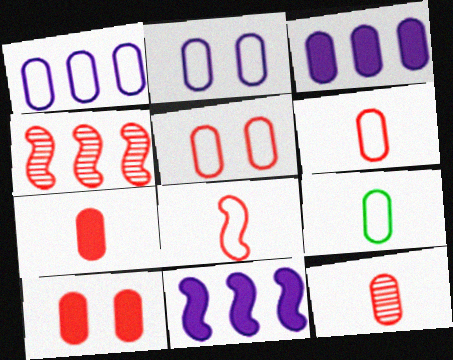[[1, 5, 9], 
[6, 7, 12]]